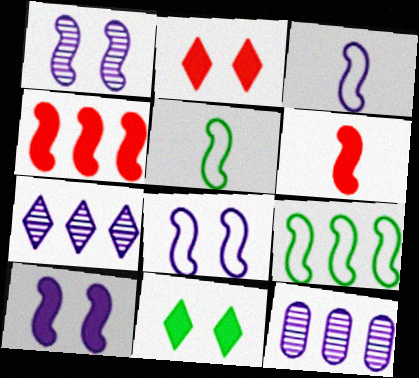[[1, 4, 5], 
[1, 6, 9], 
[1, 8, 10], 
[2, 5, 12]]